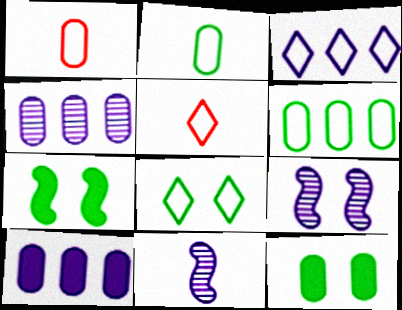[[1, 4, 12], 
[3, 5, 8], 
[4, 5, 7]]